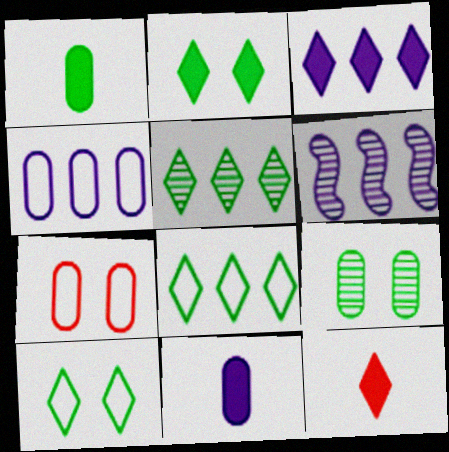[[2, 3, 12], 
[3, 4, 6]]